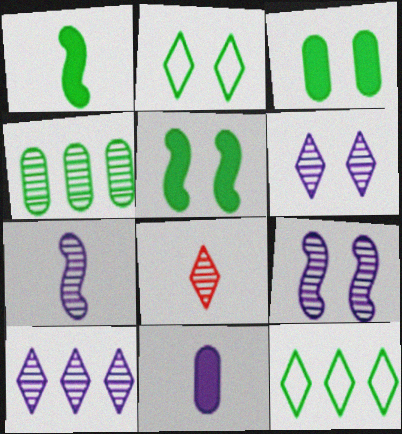[[1, 2, 4], 
[4, 8, 9]]